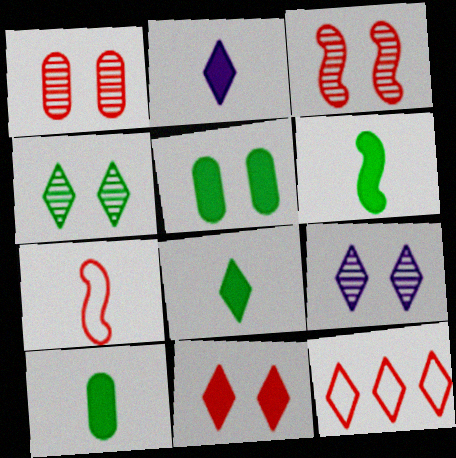[[2, 4, 12], 
[6, 8, 10], 
[8, 9, 12]]